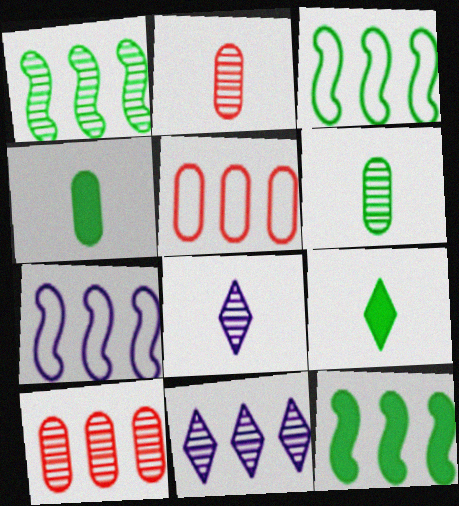[[1, 3, 12], 
[1, 10, 11], 
[5, 11, 12]]